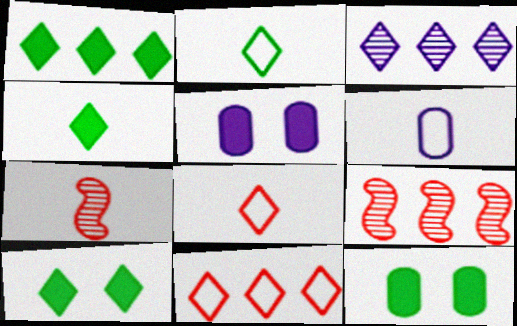[[1, 3, 11], 
[1, 4, 10], 
[2, 5, 9], 
[3, 8, 10], 
[4, 6, 7], 
[6, 9, 10]]